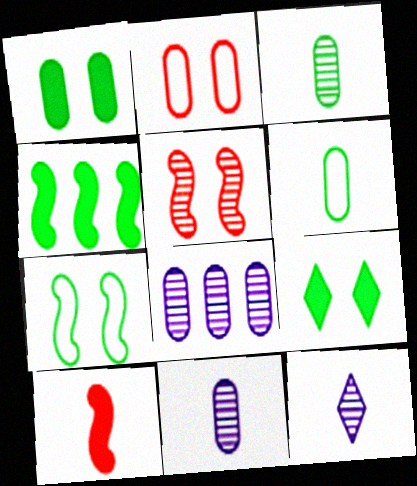[[2, 4, 12], 
[6, 10, 12]]